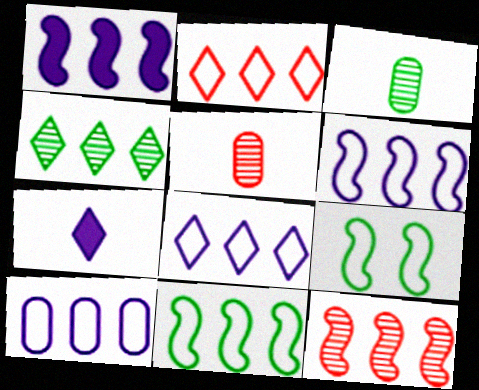[[1, 11, 12], 
[2, 10, 11], 
[6, 8, 10]]